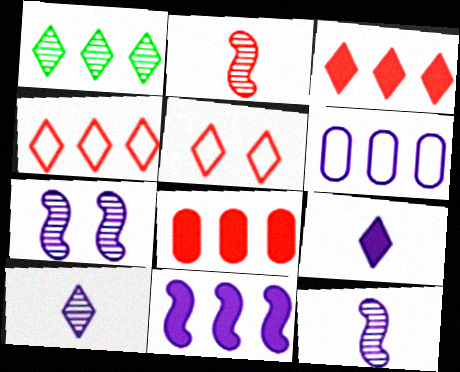[[1, 5, 9], 
[2, 5, 8], 
[6, 7, 9]]